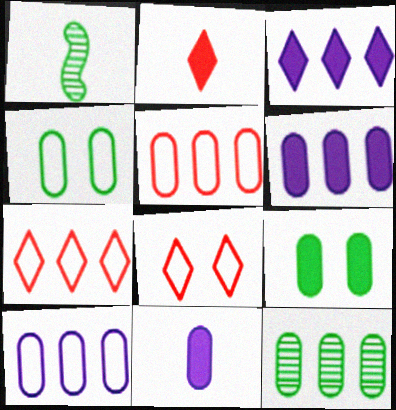[[1, 6, 8], 
[5, 6, 12]]